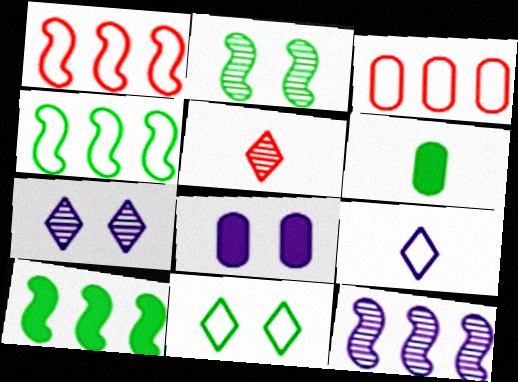[[1, 6, 7], 
[1, 10, 12], 
[4, 5, 8], 
[8, 9, 12]]